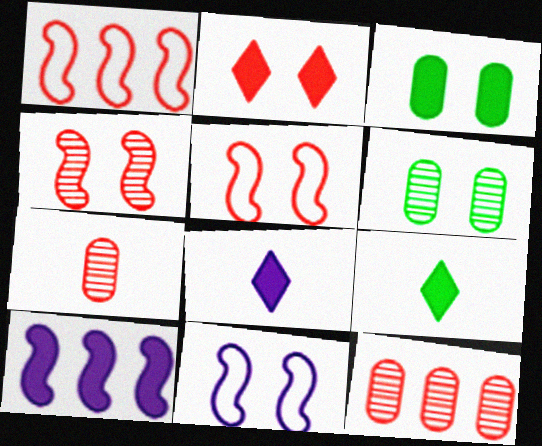[[1, 2, 7], 
[1, 6, 8], 
[2, 6, 11], 
[9, 11, 12]]